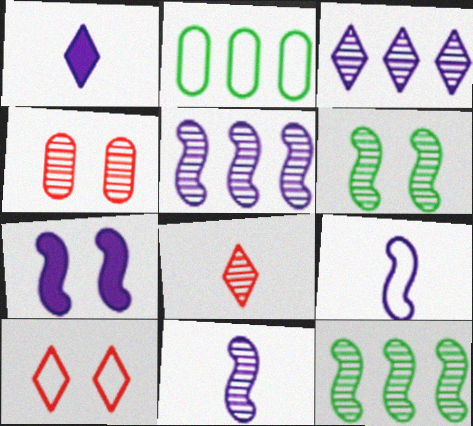[[2, 7, 8], 
[2, 9, 10], 
[5, 7, 9]]